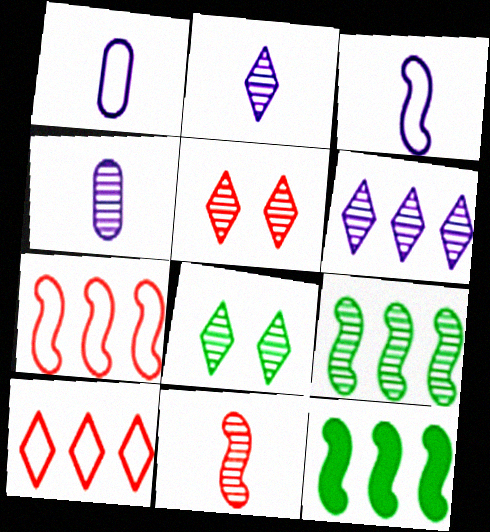[[1, 5, 12], 
[4, 5, 9]]